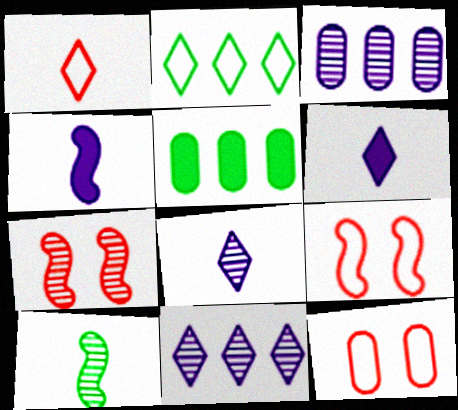[[5, 8, 9]]